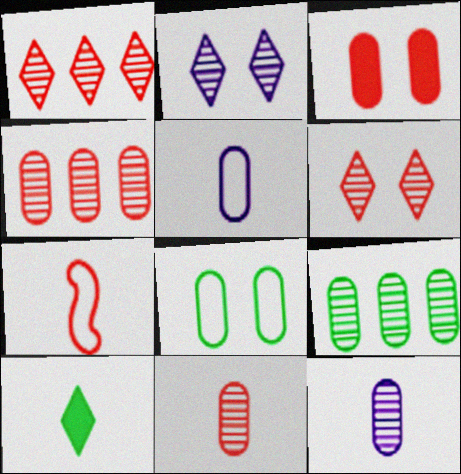[[1, 3, 7], 
[3, 5, 9], 
[7, 10, 12]]